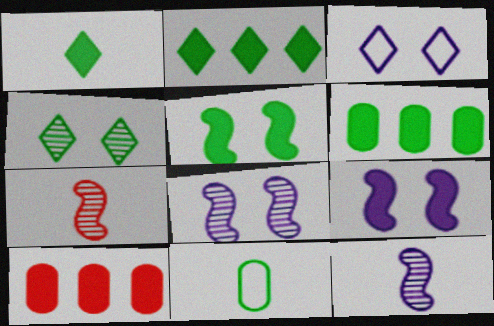[[1, 5, 6], 
[1, 9, 10], 
[3, 6, 7]]